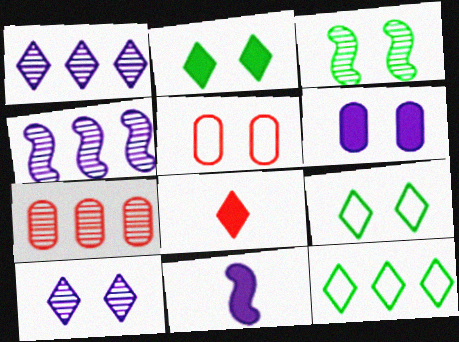[[1, 8, 9], 
[7, 9, 11], 
[8, 10, 12]]